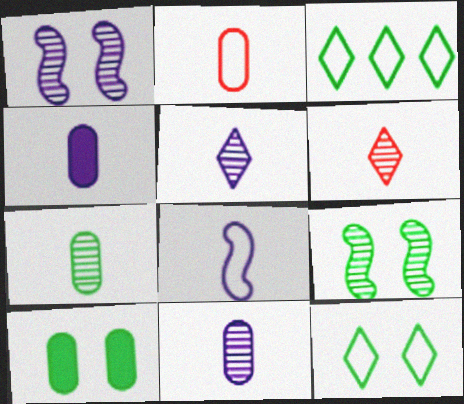[[2, 4, 7], 
[4, 5, 8], 
[9, 10, 12]]